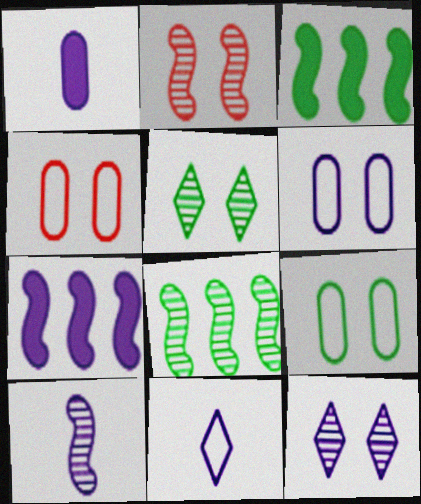[[1, 10, 11], 
[2, 8, 10], 
[4, 6, 9]]